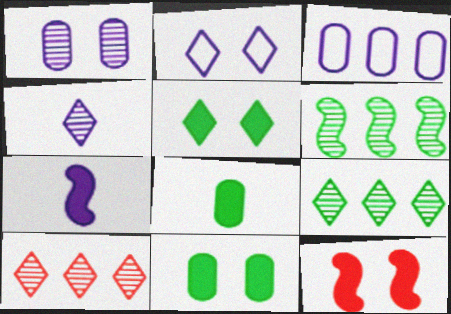[]